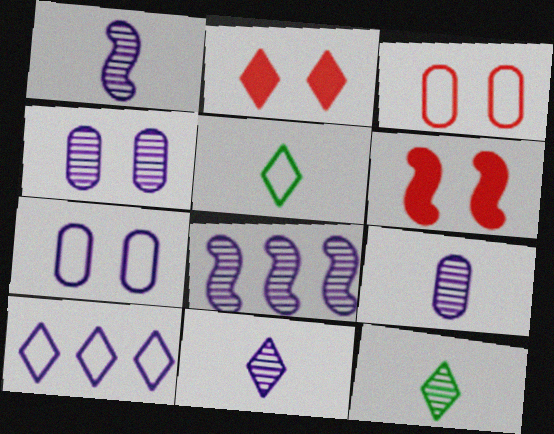[[1, 9, 11], 
[2, 10, 12], 
[4, 8, 11]]